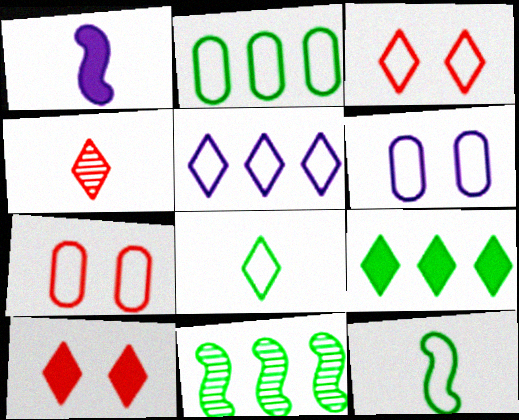[[2, 9, 11], 
[3, 5, 8], 
[5, 7, 12]]